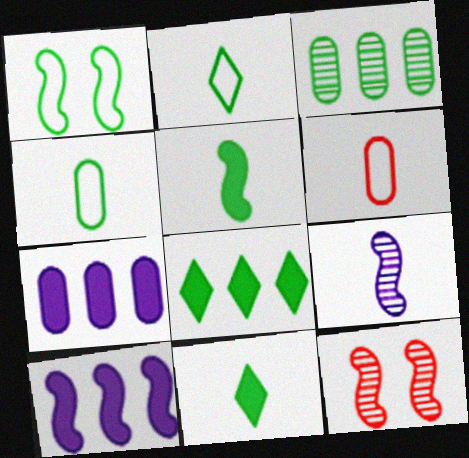[[1, 3, 11], 
[2, 7, 12], 
[6, 9, 11]]